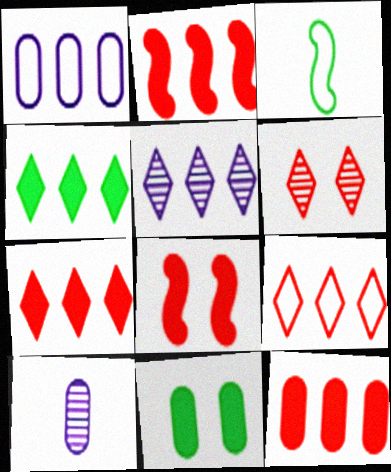[[2, 7, 12], 
[4, 5, 9]]